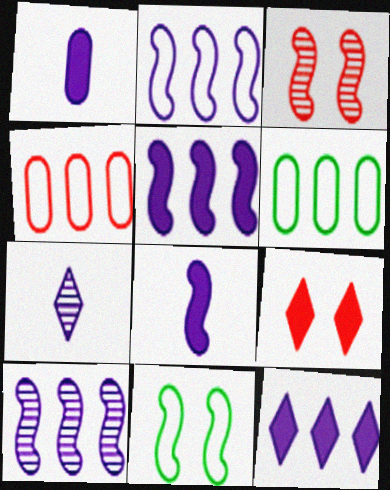[[2, 5, 10]]